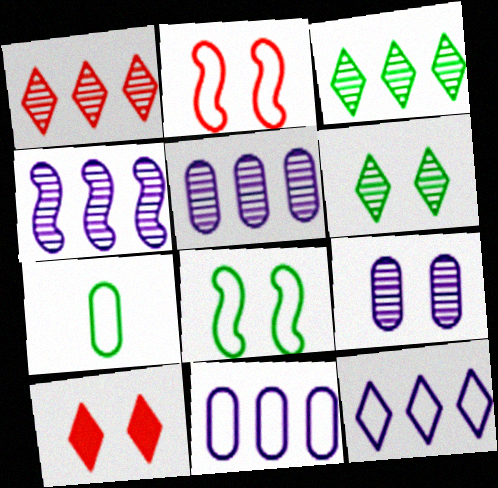[[2, 7, 12], 
[4, 7, 10], 
[8, 9, 10]]